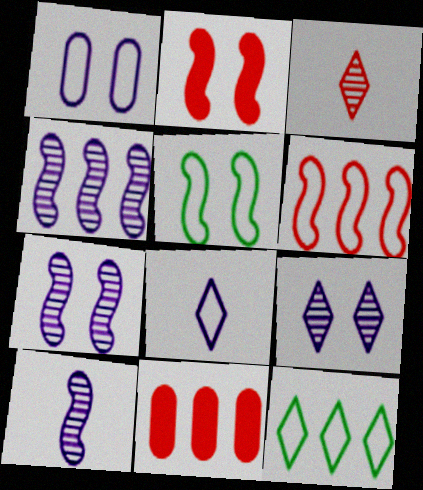[[2, 5, 7], 
[4, 7, 10], 
[4, 11, 12]]